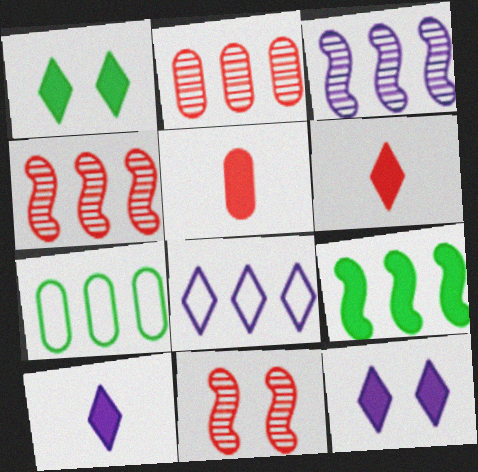[[2, 8, 9], 
[5, 9, 12], 
[7, 10, 11]]